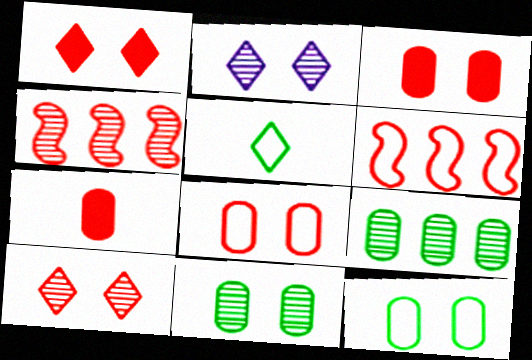[[6, 7, 10]]